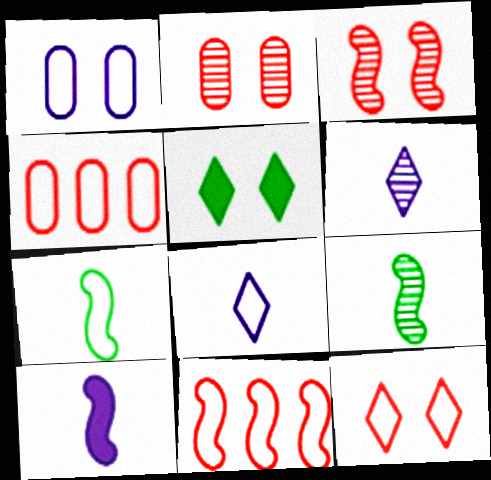[[1, 3, 5]]